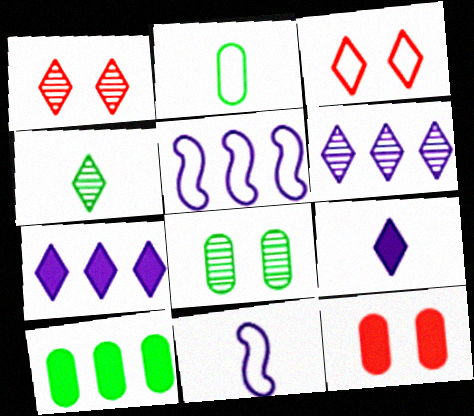[[1, 4, 6], 
[1, 10, 11], 
[2, 3, 5], 
[2, 8, 10], 
[3, 4, 7], 
[4, 5, 12]]